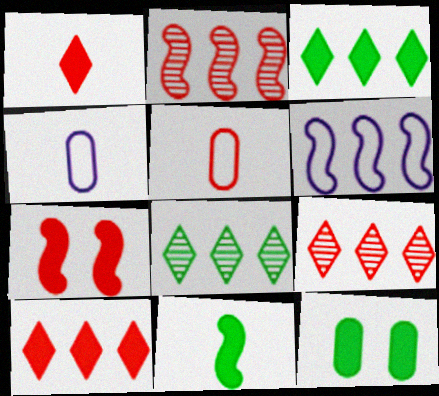[[3, 11, 12], 
[4, 7, 8], 
[5, 7, 9]]